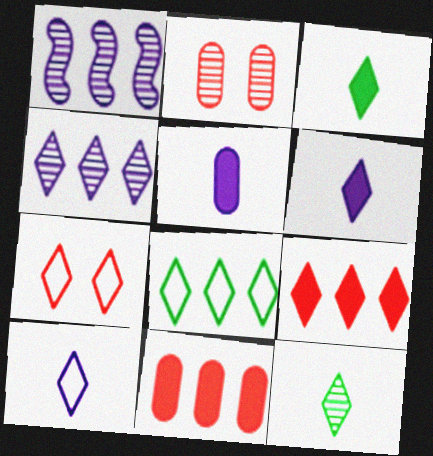[[1, 2, 12], 
[1, 8, 11], 
[3, 4, 7], 
[4, 8, 9], 
[7, 8, 10]]